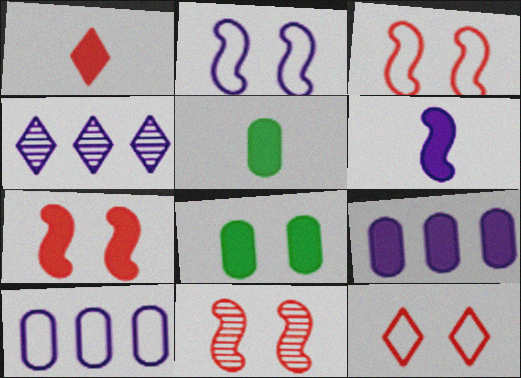[[1, 5, 6], 
[3, 4, 5], 
[3, 7, 11]]